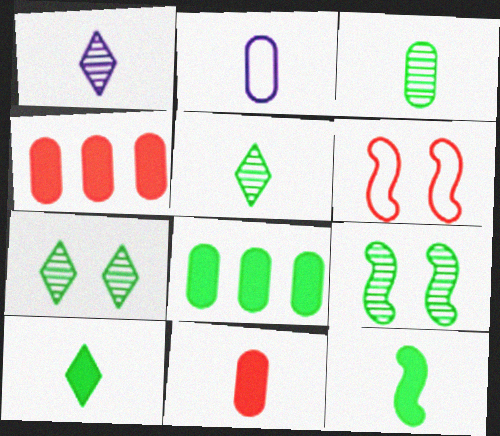[[1, 6, 8], 
[2, 3, 11]]